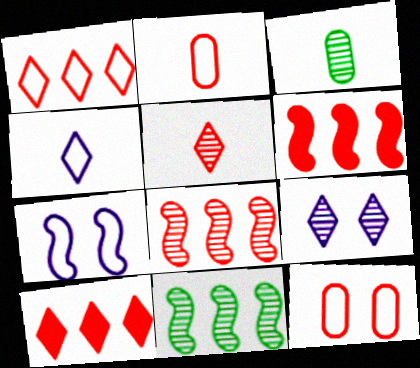[[3, 7, 10], 
[3, 8, 9], 
[5, 6, 12]]